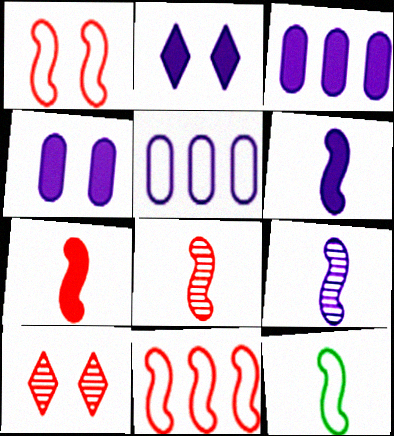[[2, 3, 6], 
[2, 5, 9], 
[3, 10, 12], 
[6, 8, 12], 
[7, 9, 12]]